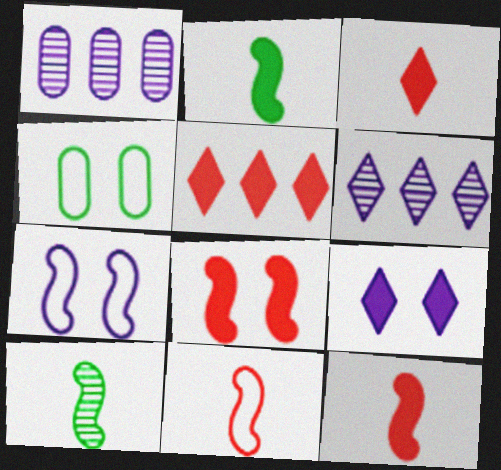[[4, 6, 12]]